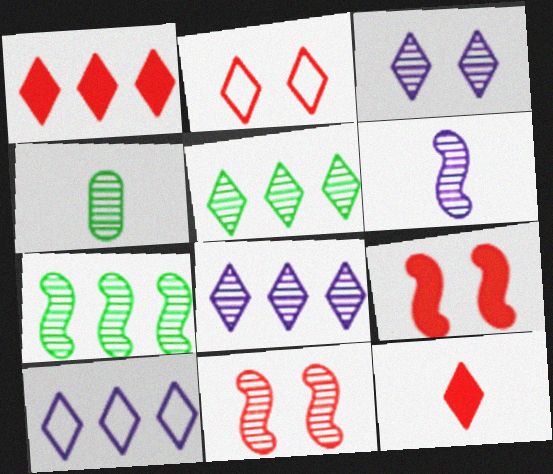[[1, 5, 10], 
[4, 8, 11], 
[4, 9, 10], 
[6, 7, 11]]